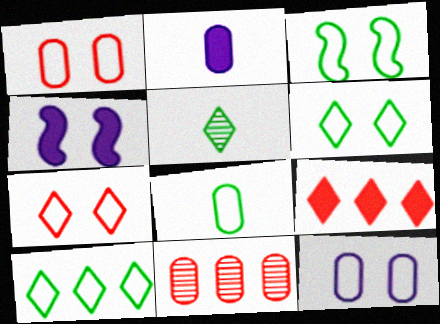[[3, 7, 12], 
[3, 8, 10]]